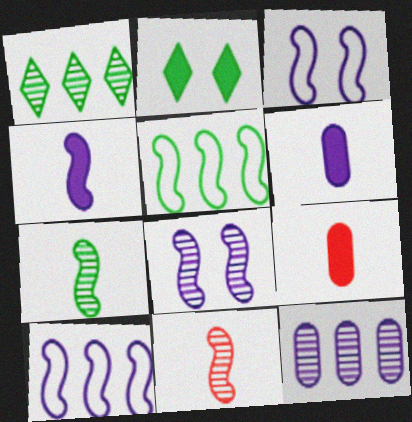[[1, 3, 9], 
[4, 8, 10]]